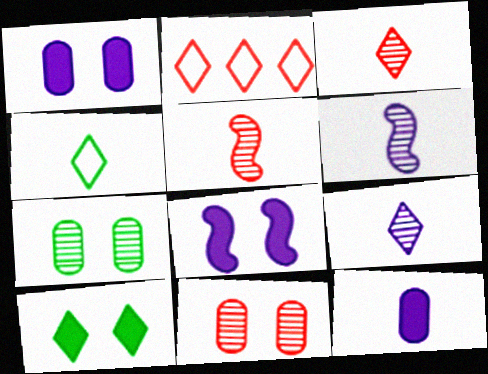[[2, 9, 10], 
[4, 5, 12]]